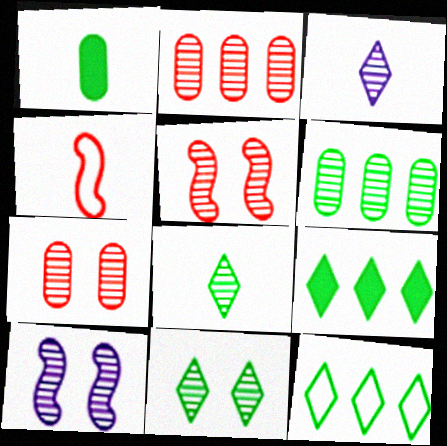[[1, 3, 4], 
[2, 8, 10], 
[3, 5, 6], 
[7, 10, 11]]